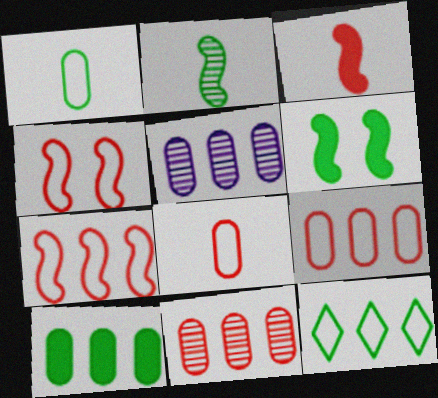[[5, 9, 10]]